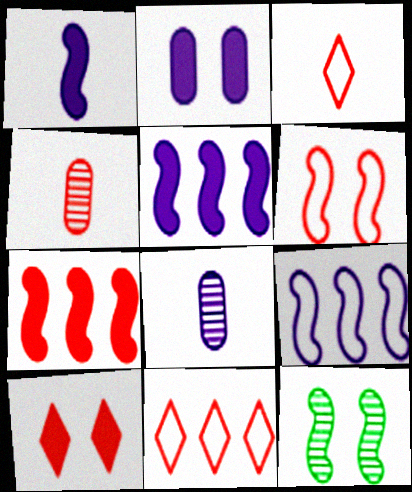[]